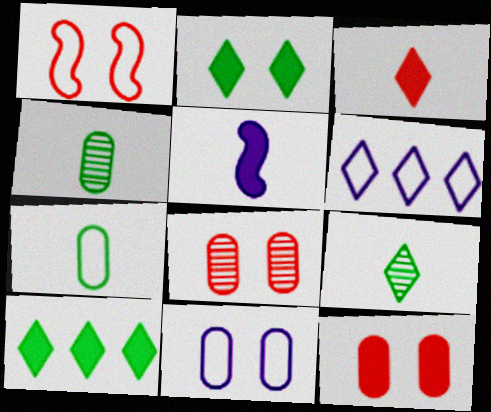[[1, 6, 7], 
[5, 10, 12]]